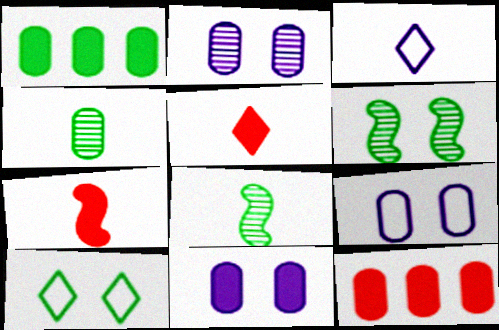[[1, 8, 10], 
[2, 9, 11], 
[3, 4, 7], 
[3, 6, 12], 
[4, 9, 12]]